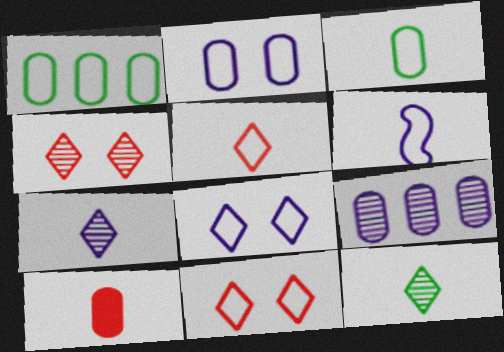[[1, 6, 11], 
[3, 5, 6], 
[6, 10, 12]]